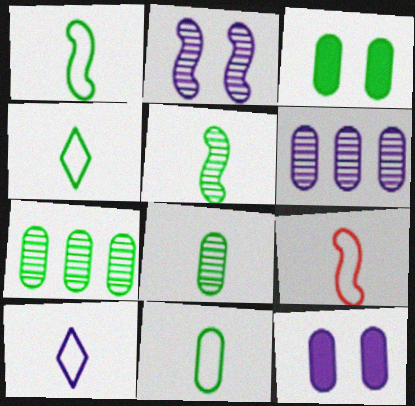[[1, 4, 11], 
[3, 7, 11], 
[9, 10, 11]]